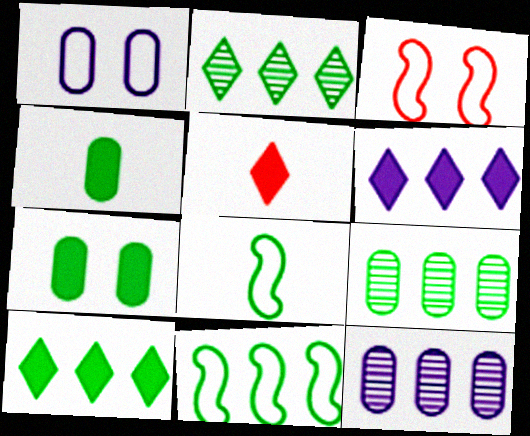[[2, 7, 8], 
[9, 10, 11]]